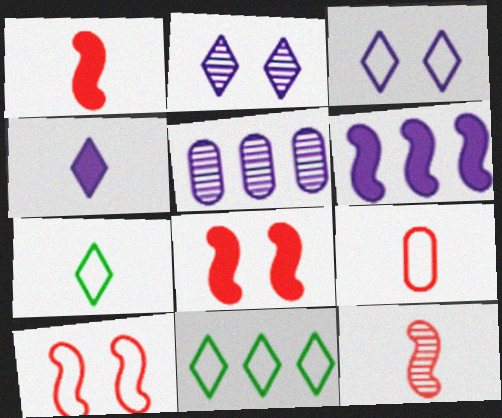[[5, 7, 8]]